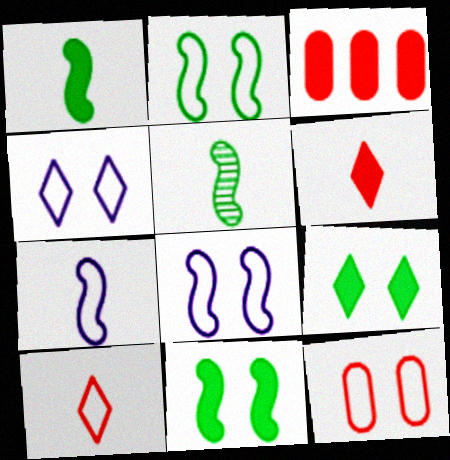[[2, 4, 12], 
[3, 4, 5]]